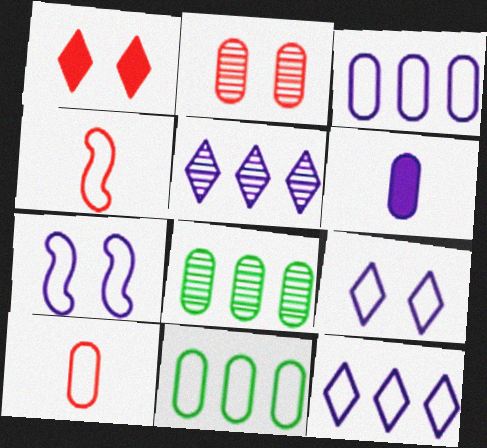[[2, 6, 11], 
[4, 9, 11], 
[5, 6, 7]]